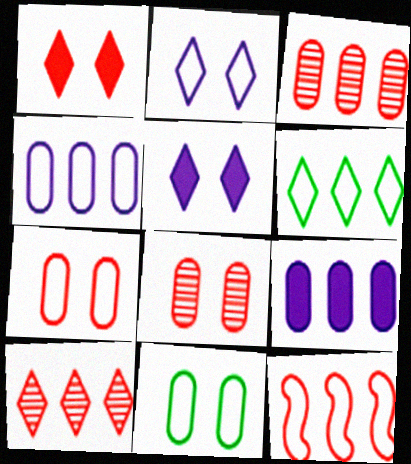[[4, 6, 12]]